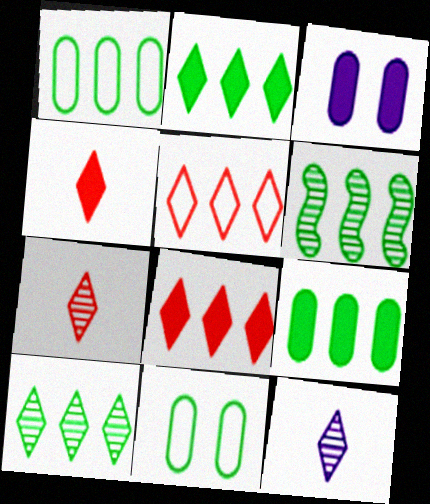[[1, 2, 6]]